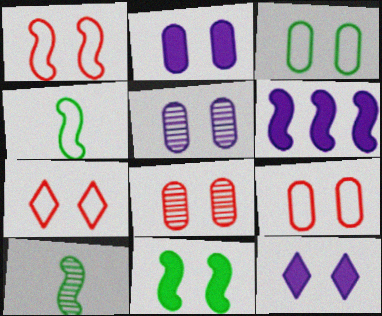[[1, 6, 10], 
[1, 7, 9], 
[2, 3, 8], 
[5, 7, 11]]